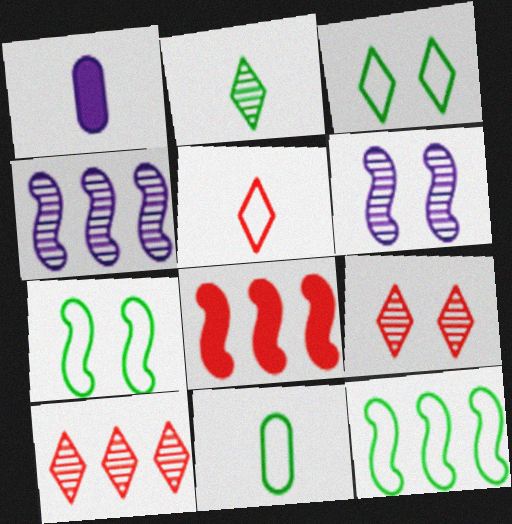[[1, 7, 10], 
[1, 9, 12], 
[3, 11, 12], 
[4, 8, 12]]